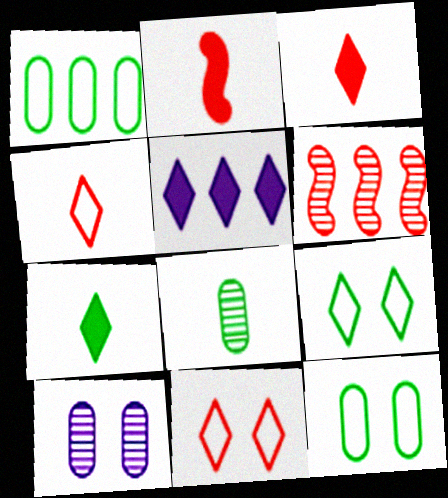[[1, 5, 6]]